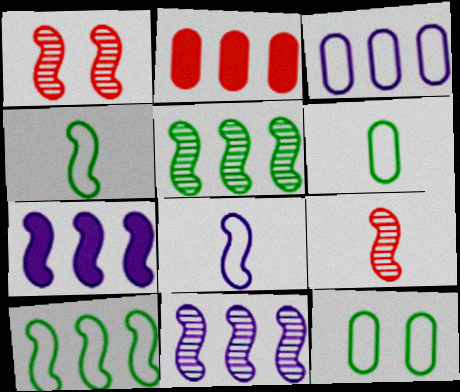[[1, 4, 7]]